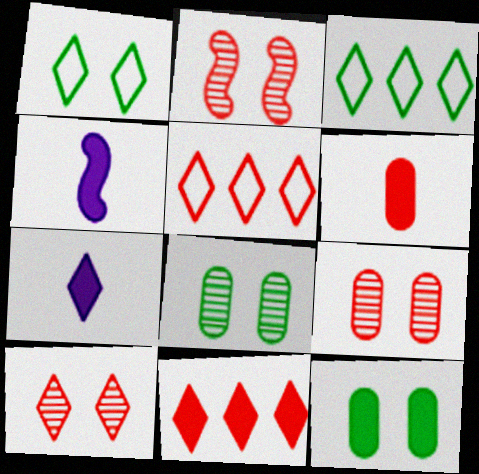[[2, 5, 6], 
[2, 9, 10], 
[3, 4, 9], 
[3, 7, 10], 
[4, 5, 8], 
[4, 11, 12]]